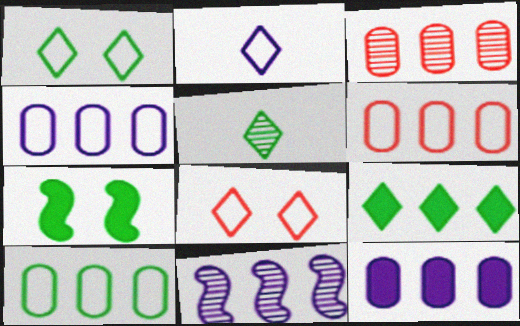[[1, 5, 9], 
[2, 3, 7], 
[3, 10, 12], 
[4, 6, 10], 
[5, 7, 10], 
[6, 9, 11]]